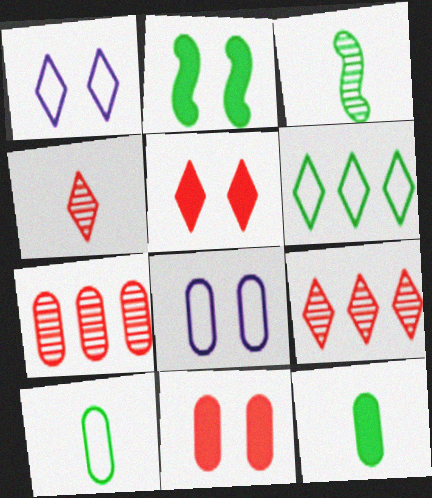[[7, 8, 12]]